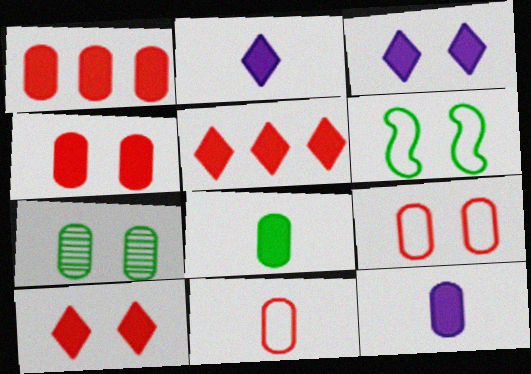[]